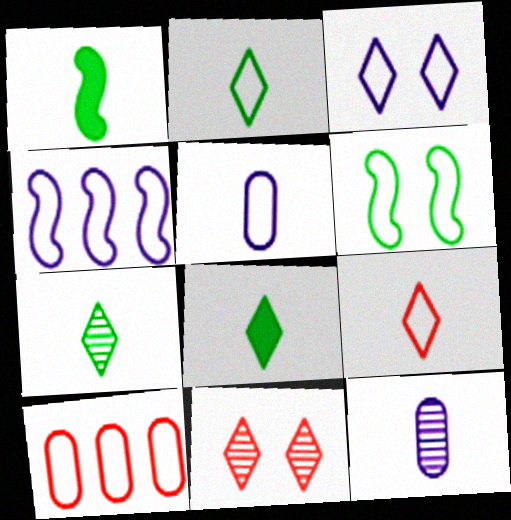[[1, 9, 12], 
[2, 7, 8], 
[3, 4, 5]]